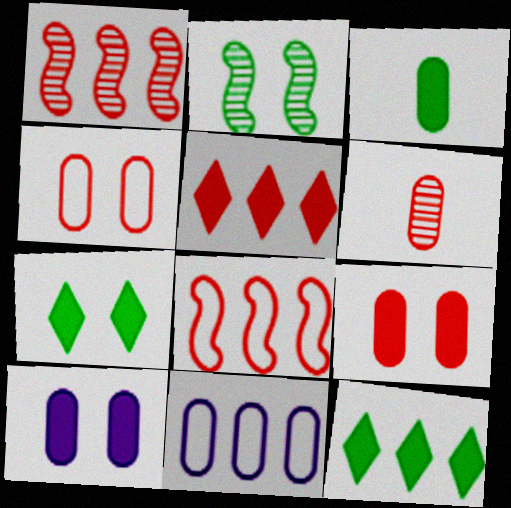[[1, 11, 12]]